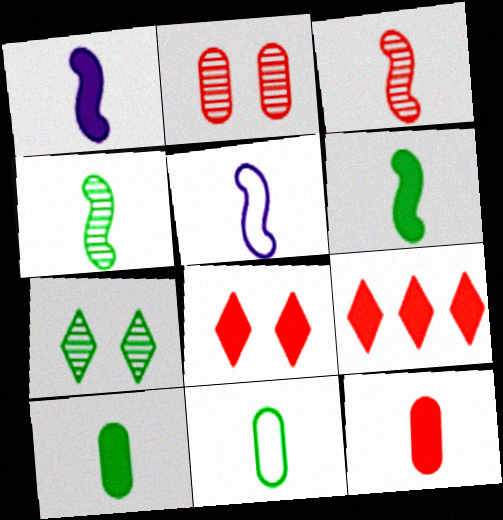[[3, 5, 6]]